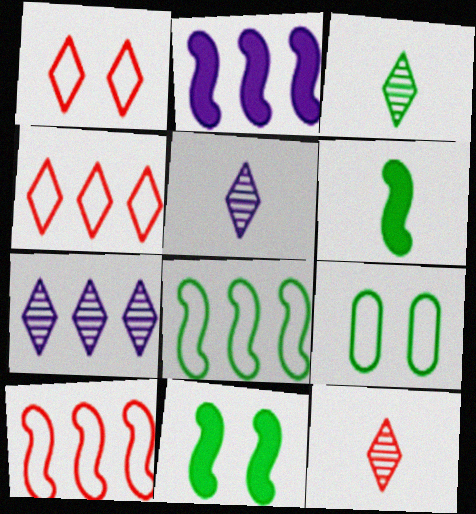[[2, 9, 12], 
[3, 5, 12]]